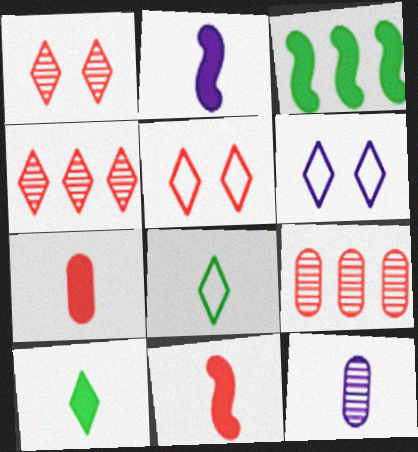[[2, 7, 10], 
[3, 5, 12], 
[4, 6, 10], 
[5, 9, 11], 
[8, 11, 12]]